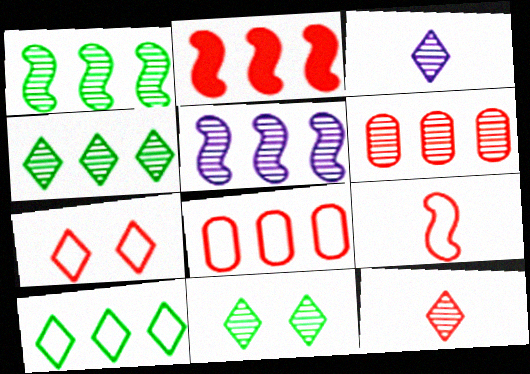[[4, 5, 6], 
[7, 8, 9]]